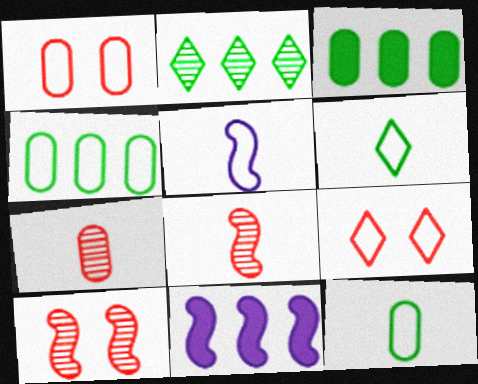[[4, 5, 9]]